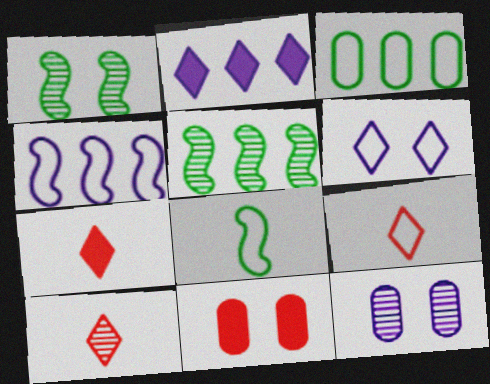[[1, 6, 11], 
[5, 10, 12], 
[7, 9, 10]]